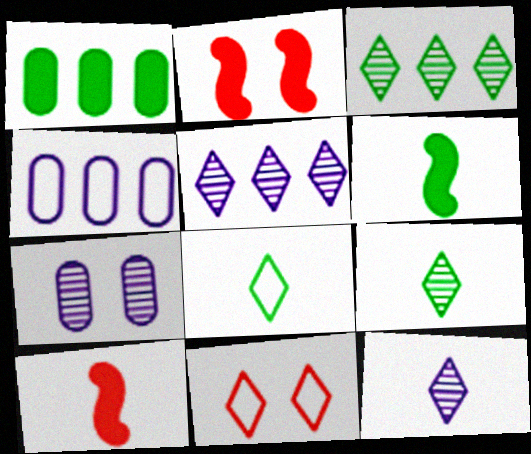[[2, 4, 9]]